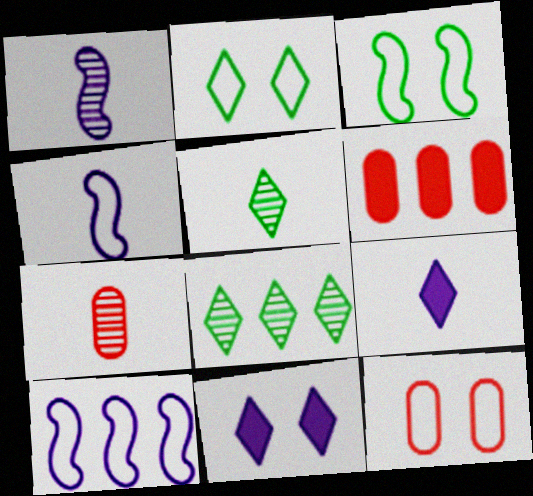[[1, 2, 6], 
[1, 5, 7], 
[6, 7, 12], 
[6, 8, 10]]